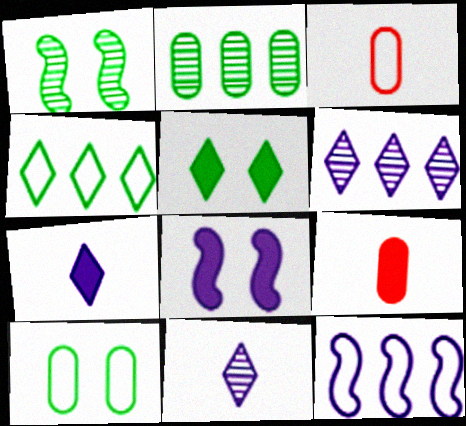[[1, 5, 10]]